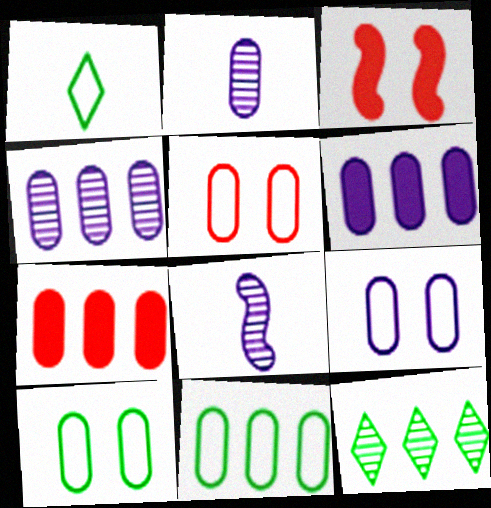[[1, 3, 4], 
[2, 6, 9], 
[2, 7, 10], 
[4, 7, 11], 
[5, 9, 10]]